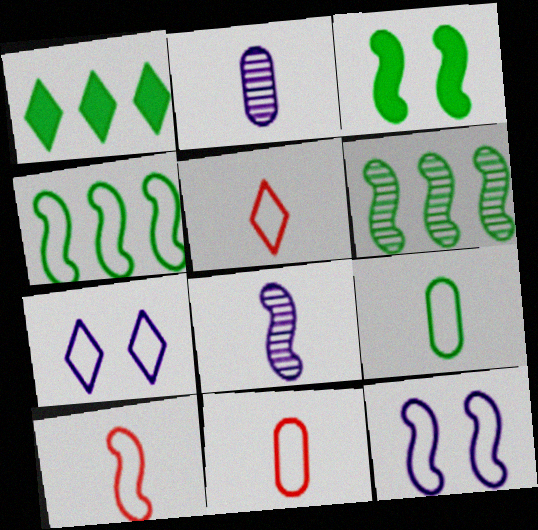[[4, 7, 11], 
[4, 10, 12], 
[5, 10, 11]]